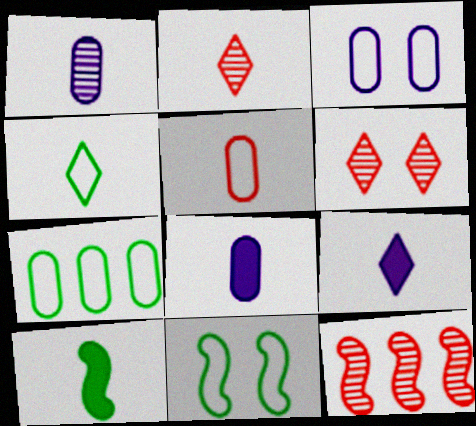[[2, 4, 9], 
[3, 5, 7], 
[4, 7, 11]]